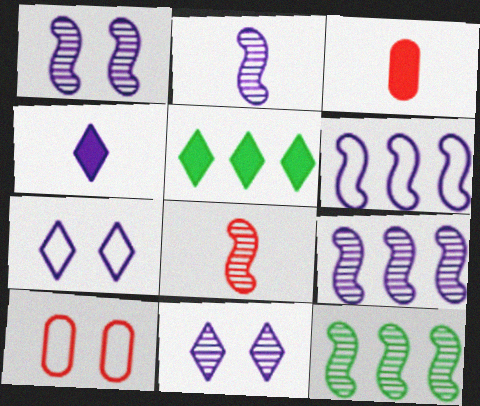[[1, 2, 9], 
[1, 8, 12], 
[2, 5, 10], 
[3, 7, 12], 
[4, 10, 12]]